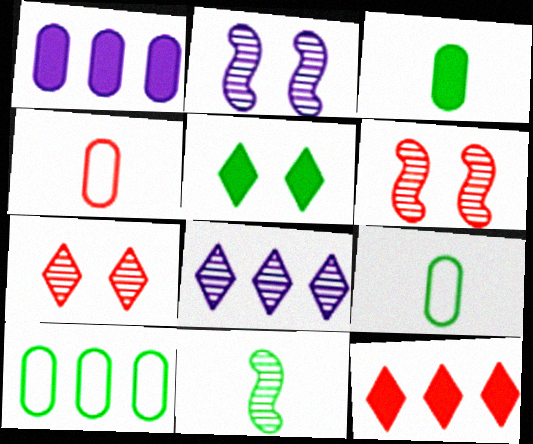[[2, 9, 12], 
[4, 6, 12], 
[5, 10, 11]]